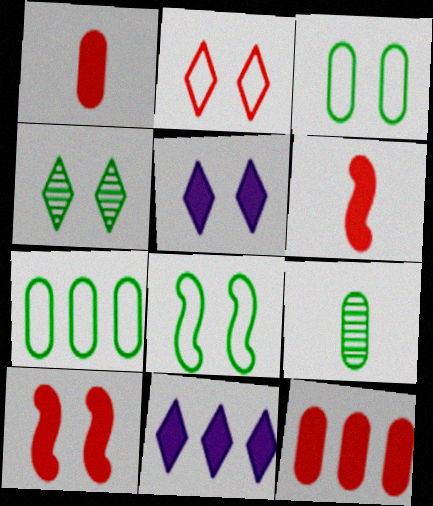[[2, 4, 5]]